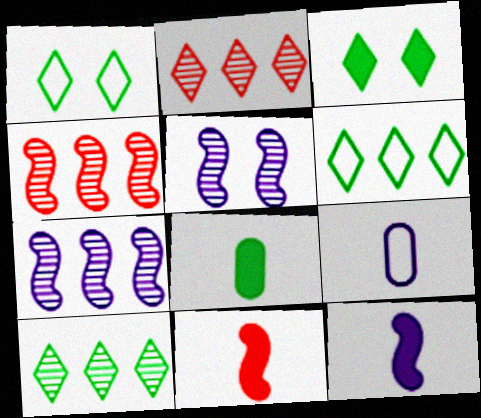[[3, 4, 9]]